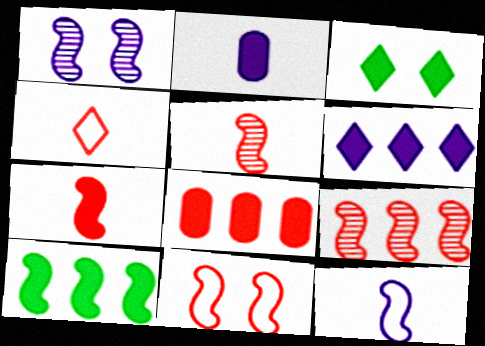[[6, 8, 10], 
[7, 9, 11]]